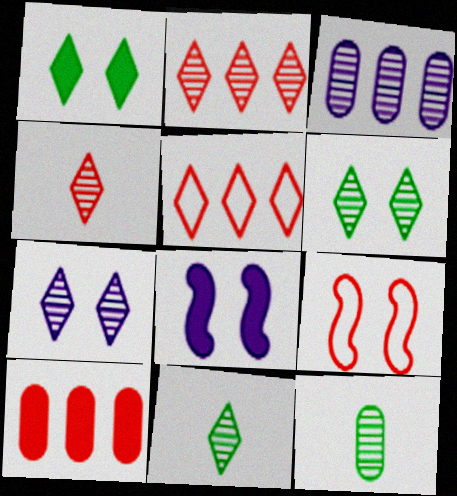[[2, 7, 11], 
[4, 9, 10], 
[5, 8, 12]]